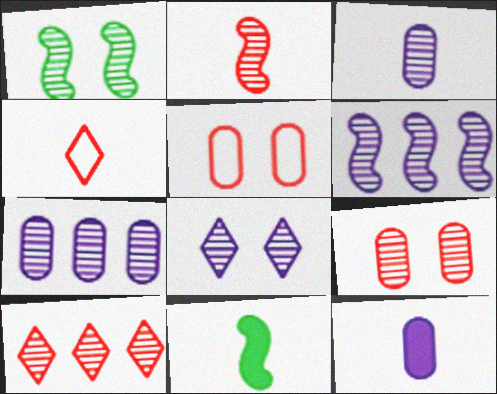[[1, 2, 6], 
[1, 3, 10], 
[1, 8, 9], 
[2, 9, 10], 
[3, 4, 11], 
[3, 6, 8]]